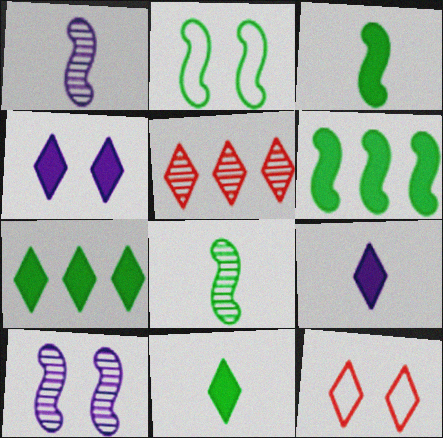[[2, 6, 8]]